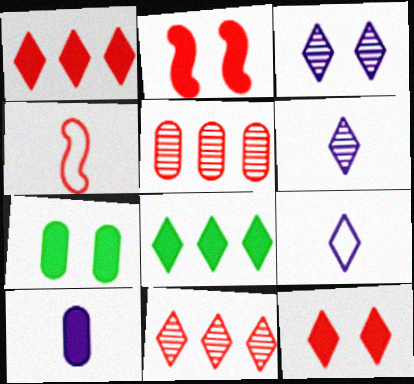[[2, 8, 10], 
[4, 5, 12]]